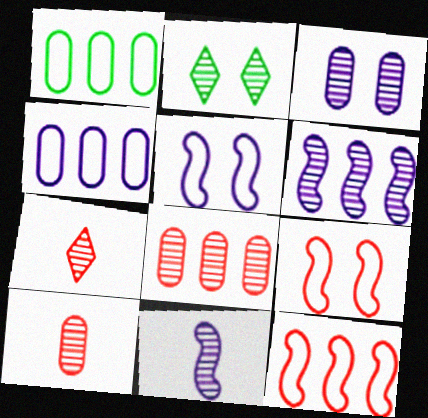[[2, 6, 10], 
[2, 8, 11]]